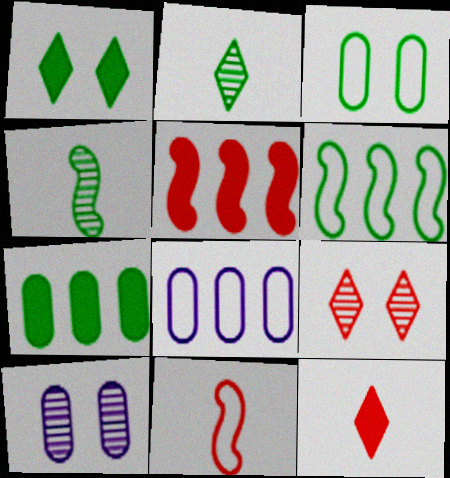[[6, 10, 12]]